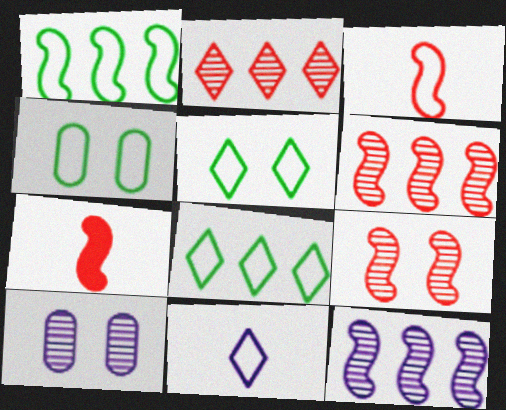[[7, 8, 10]]